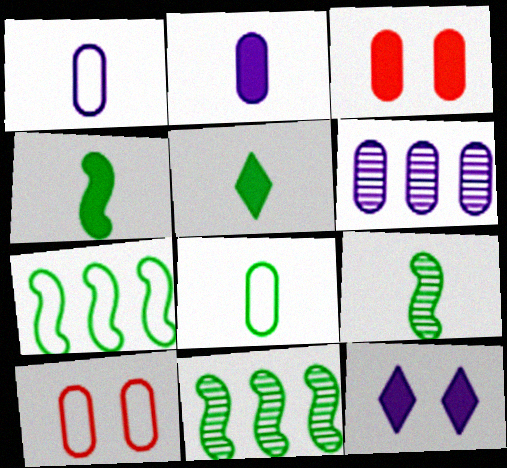[[3, 6, 8], 
[5, 8, 9]]